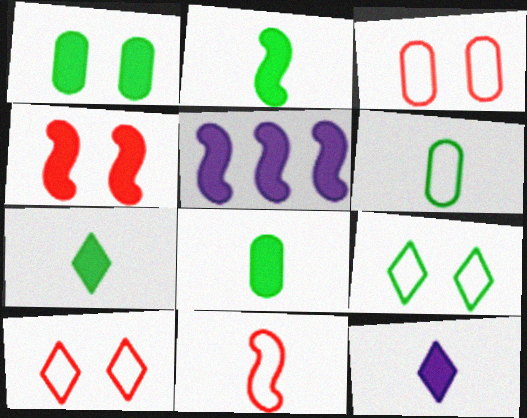[[2, 4, 5], 
[2, 7, 8]]